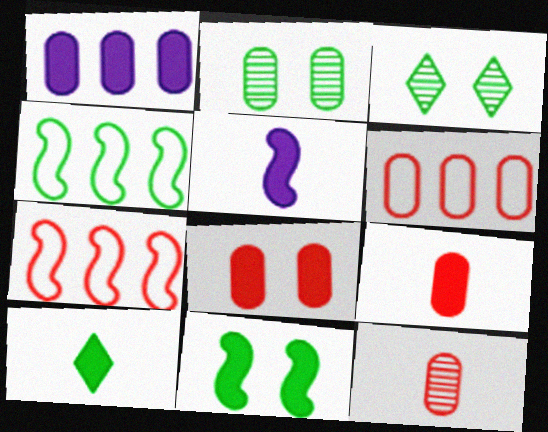[[2, 4, 10], 
[3, 5, 6], 
[5, 9, 10], 
[6, 8, 12]]